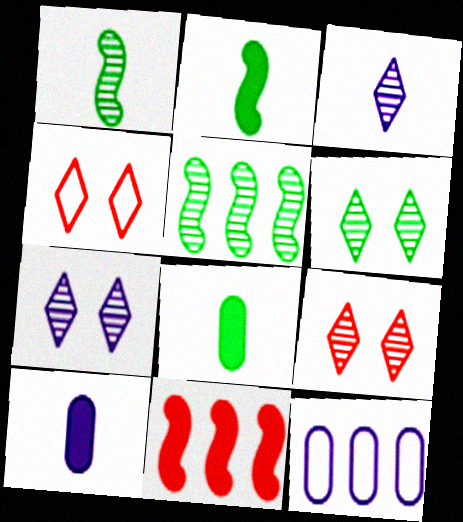[[2, 9, 12], 
[4, 5, 10], 
[6, 7, 9]]